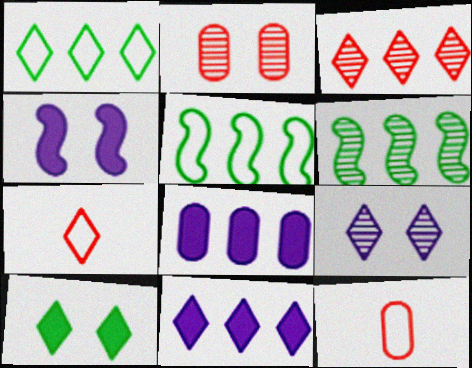[[1, 3, 11], 
[3, 5, 8]]